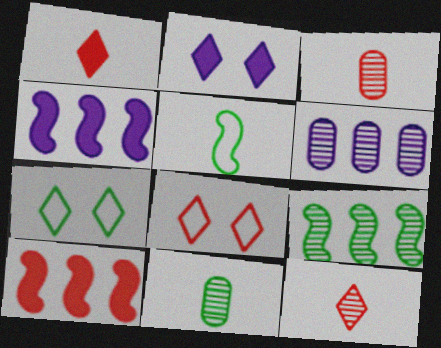[[3, 4, 7], 
[3, 8, 10], 
[4, 8, 11]]